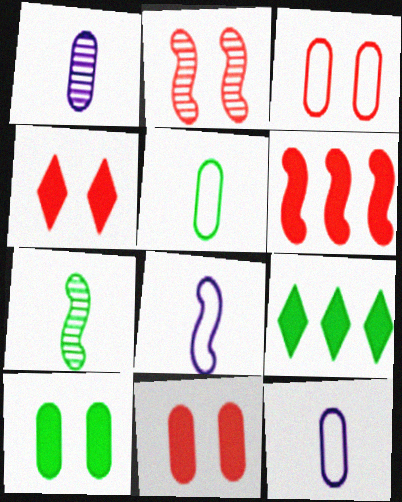[[2, 3, 4], 
[2, 9, 12]]